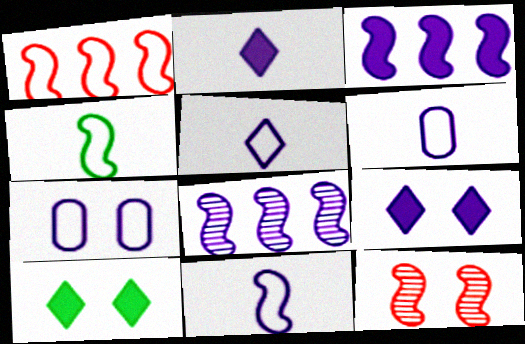[[2, 7, 8], 
[3, 4, 12], 
[5, 6, 11], 
[6, 8, 9], 
[7, 10, 12]]